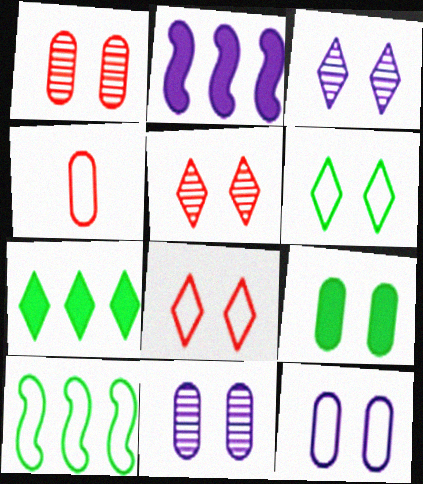[[1, 9, 12]]